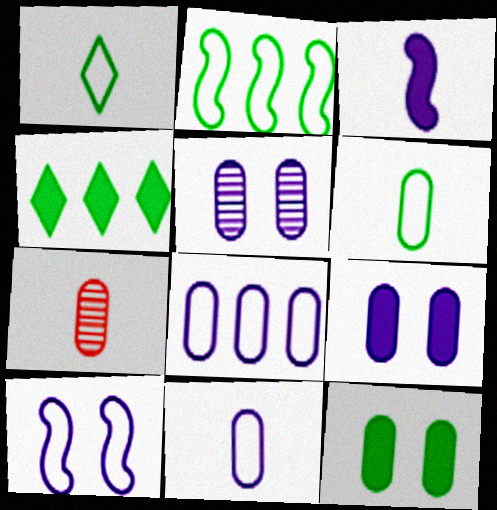[[1, 3, 7], 
[4, 7, 10], 
[7, 8, 12]]